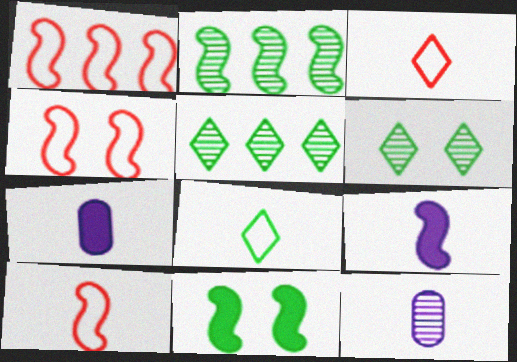[[1, 4, 10], 
[1, 6, 7], 
[2, 4, 9], 
[4, 5, 7]]